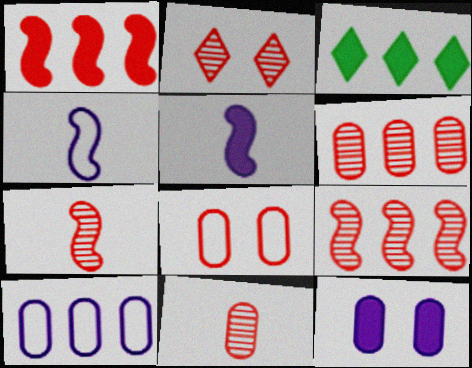[[2, 6, 7], 
[2, 9, 11], 
[3, 9, 10]]